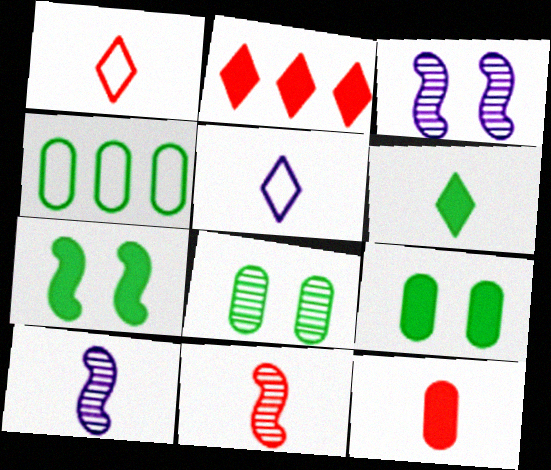[[1, 11, 12]]